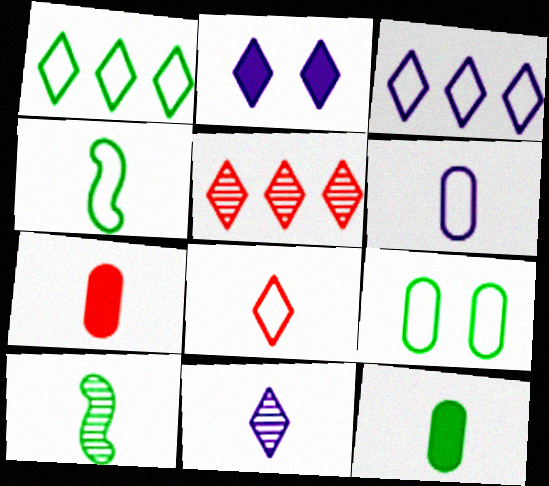[[1, 4, 9], 
[2, 3, 11], 
[4, 6, 8], 
[4, 7, 11]]